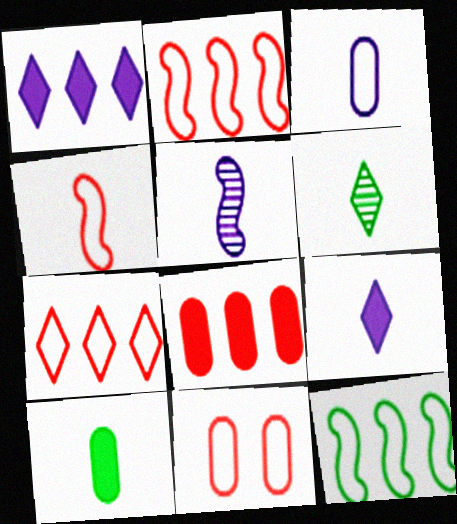[[3, 5, 9], 
[4, 7, 11]]